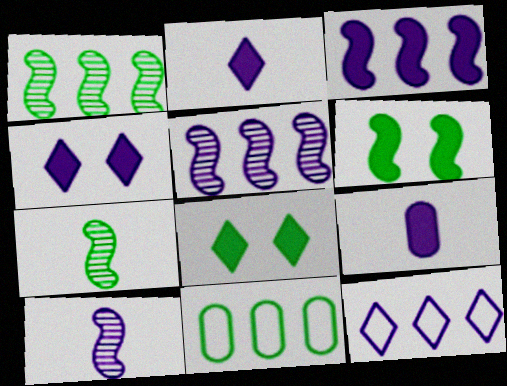[[3, 4, 9], 
[7, 8, 11]]